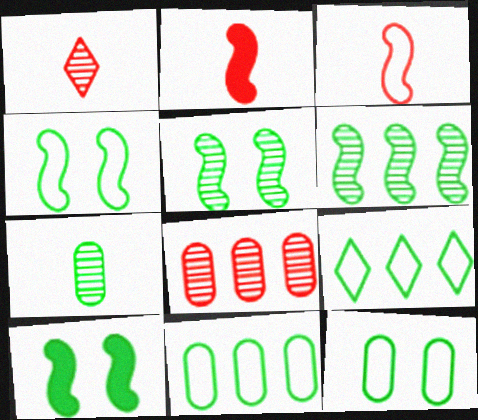[[4, 5, 10], 
[7, 9, 10]]